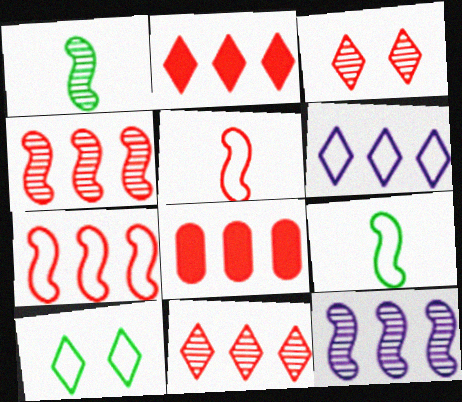[[3, 5, 8], 
[7, 8, 11]]